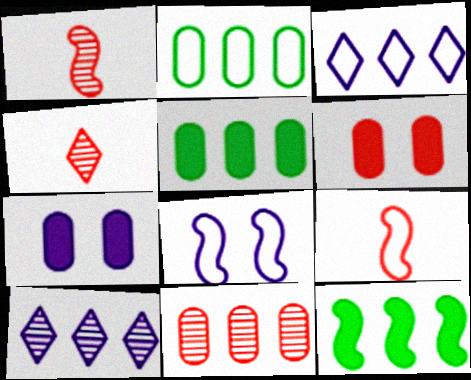[[1, 8, 12], 
[3, 11, 12], 
[4, 5, 8]]